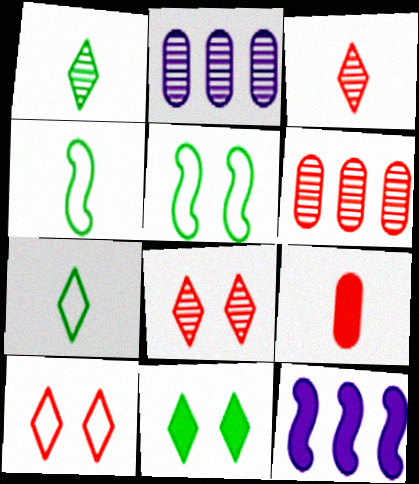[[9, 11, 12]]